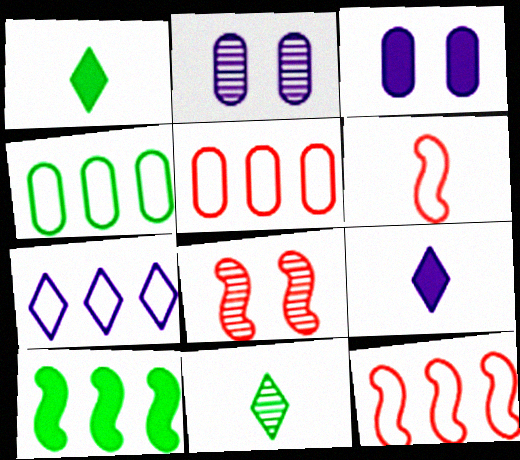[[1, 2, 12], 
[3, 11, 12], 
[4, 7, 12], 
[4, 8, 9]]